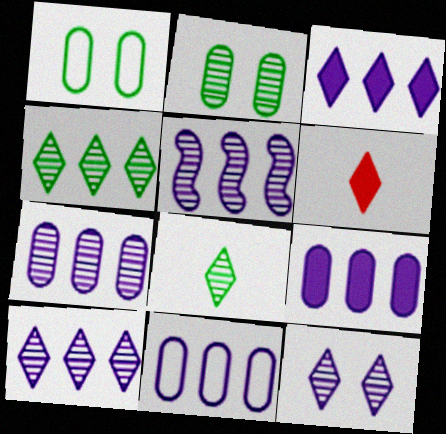[[1, 5, 6], 
[3, 5, 11], 
[5, 7, 10], 
[7, 9, 11]]